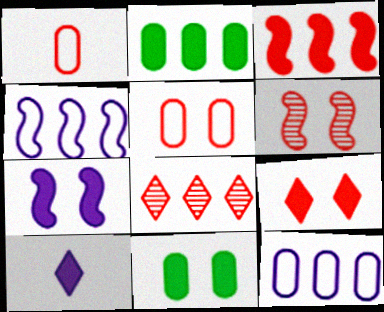[[2, 4, 8], 
[3, 10, 11], 
[5, 6, 9], 
[7, 9, 11]]